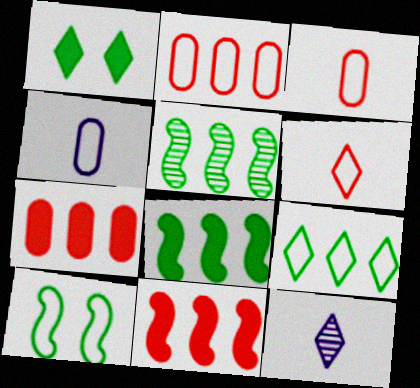[[7, 10, 12]]